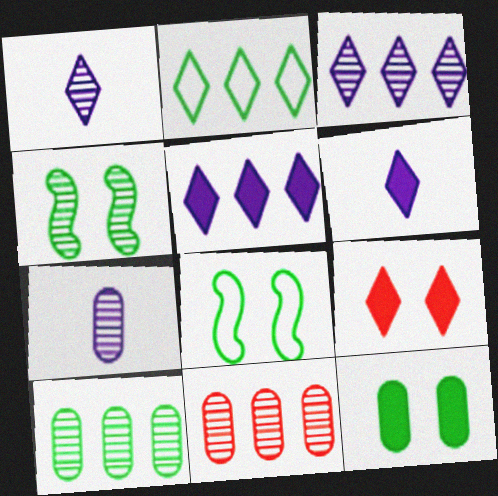[[1, 2, 9], 
[1, 4, 11], 
[6, 8, 11]]